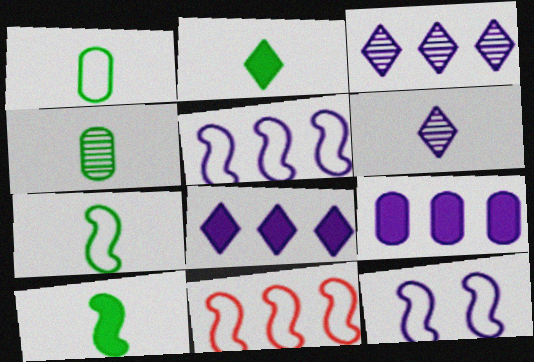[[2, 4, 7], 
[3, 5, 9], 
[6, 9, 12], 
[7, 11, 12]]